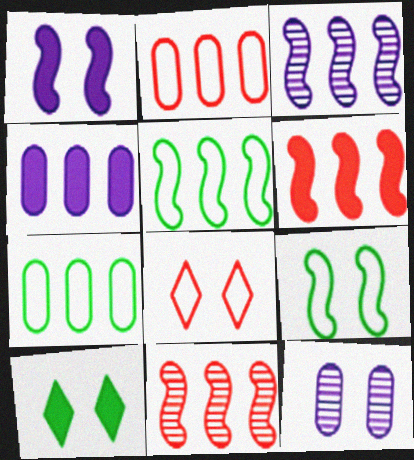[[3, 5, 6]]